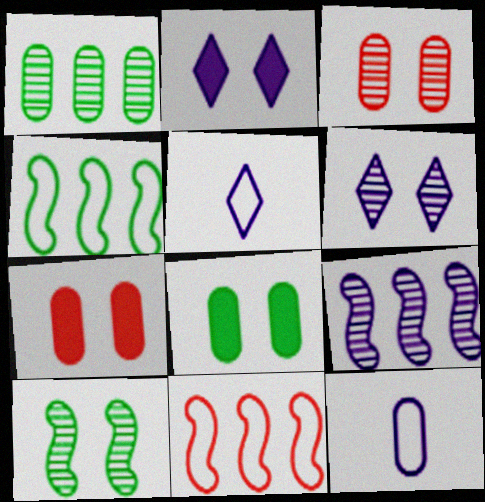[[1, 7, 12], 
[2, 9, 12], 
[3, 6, 10]]